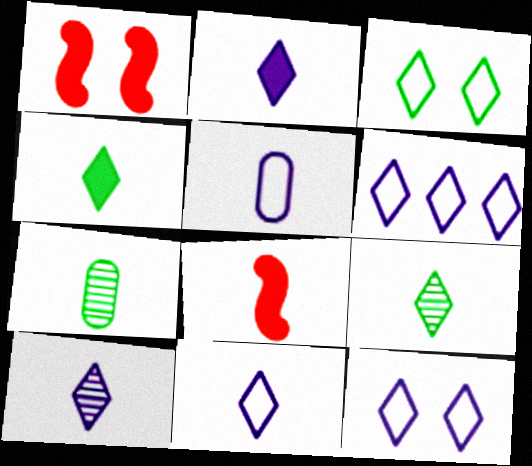[[1, 6, 7], 
[2, 10, 11], 
[5, 8, 9], 
[6, 11, 12], 
[7, 8, 11]]